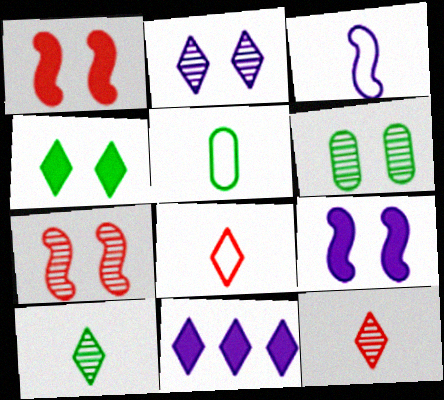[[2, 6, 7], 
[3, 5, 8], 
[5, 7, 11]]